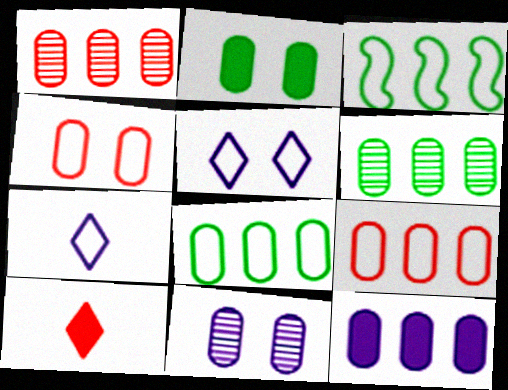[[1, 8, 12], 
[2, 4, 11], 
[3, 4, 7], 
[3, 10, 11], 
[6, 9, 12]]